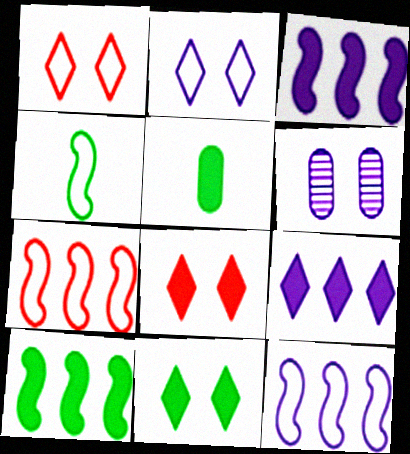[[3, 5, 8], 
[5, 10, 11]]